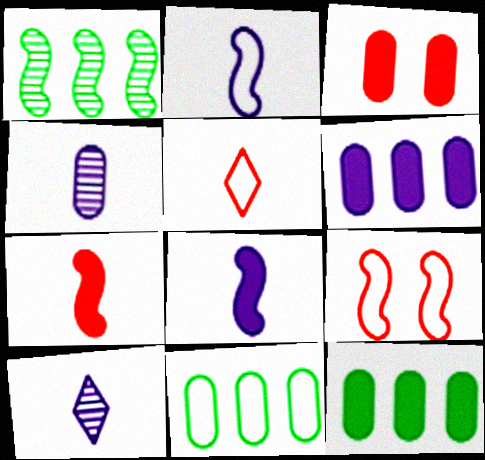[[1, 8, 9], 
[3, 4, 11], 
[9, 10, 12]]